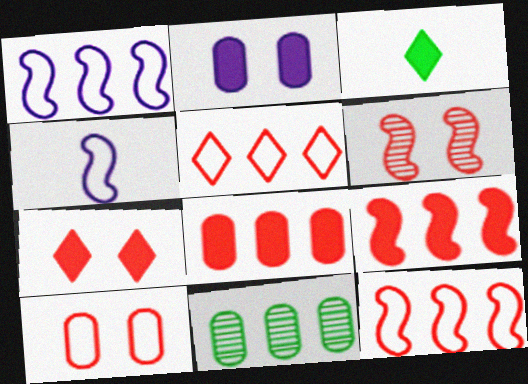[[2, 3, 9], 
[4, 7, 11], 
[6, 7, 10]]